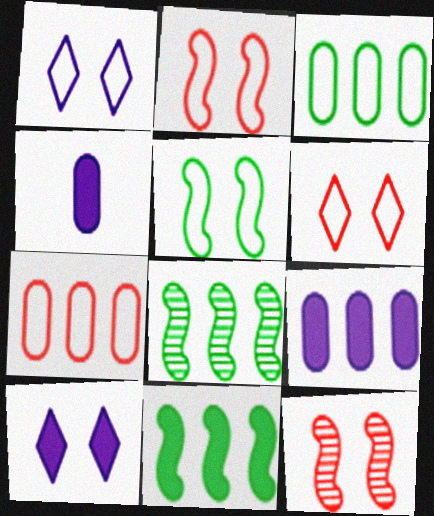[[4, 6, 8]]